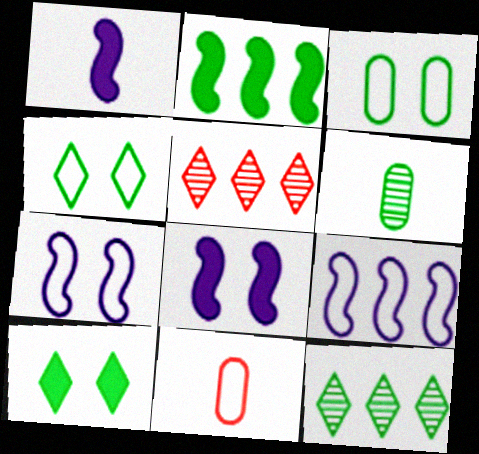[[1, 3, 5], 
[2, 4, 6], 
[4, 9, 11], 
[8, 11, 12]]